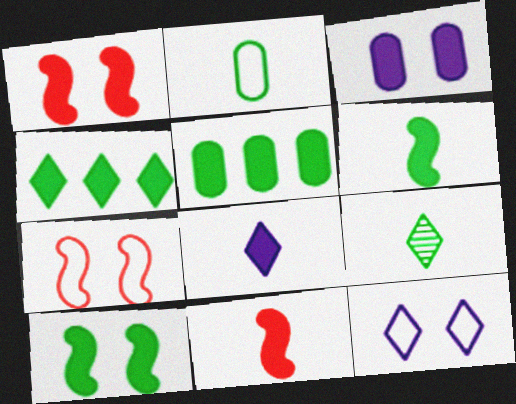[[1, 5, 8], 
[2, 6, 9], 
[3, 4, 11]]